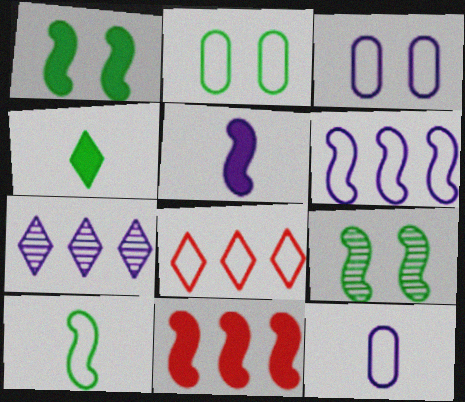[[1, 5, 11], 
[3, 5, 7], 
[3, 8, 10]]